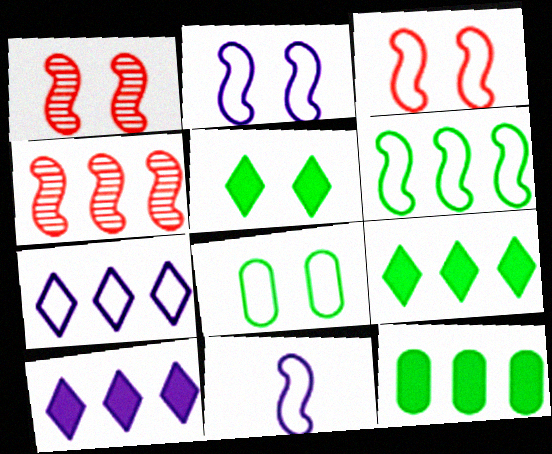[[3, 6, 11], 
[4, 7, 12]]